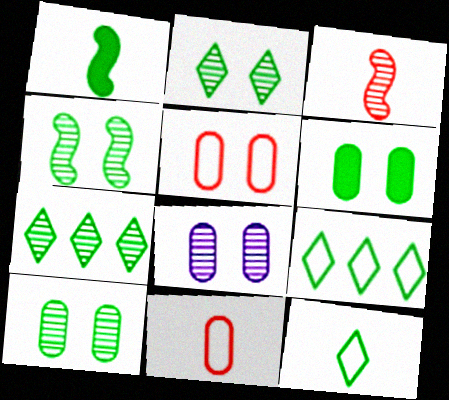[[1, 9, 10], 
[2, 4, 10], 
[3, 7, 8], 
[5, 6, 8]]